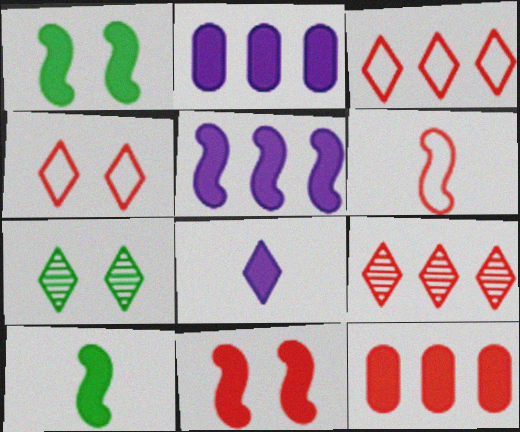[[1, 8, 12], 
[2, 6, 7], 
[3, 7, 8], 
[5, 10, 11]]